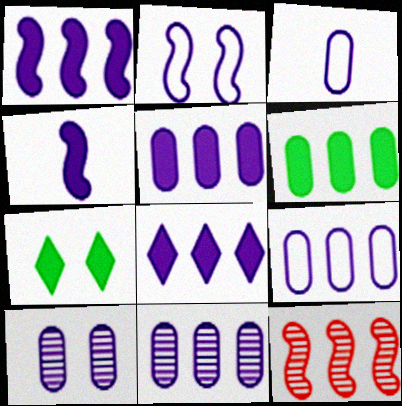[[1, 5, 8], 
[3, 5, 10], 
[3, 7, 12], 
[5, 9, 11]]